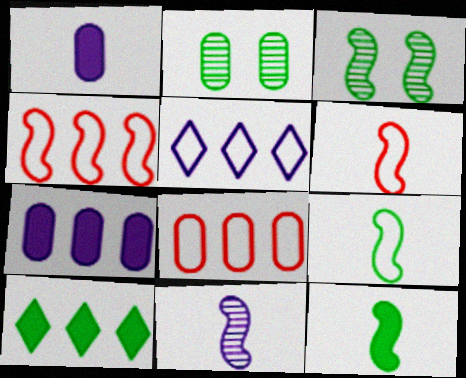[[1, 2, 8], 
[2, 9, 10], 
[6, 11, 12]]